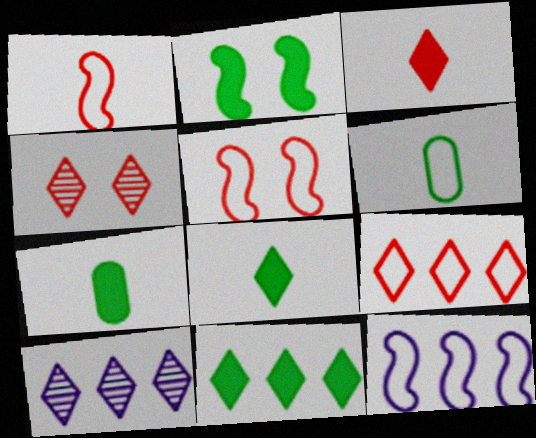[[2, 7, 11], 
[3, 4, 9], 
[4, 7, 12], 
[5, 7, 10], 
[9, 10, 11]]